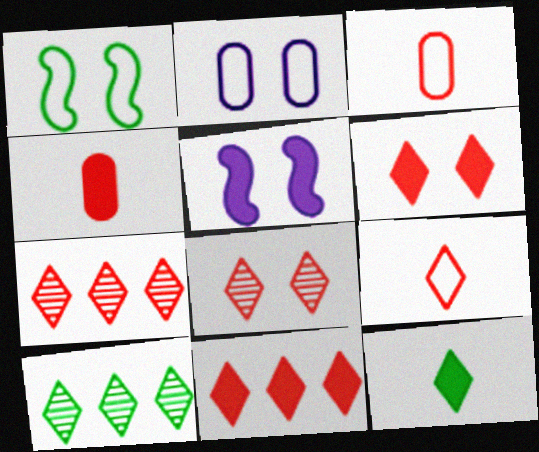[[3, 5, 10], 
[6, 7, 9], 
[8, 9, 11]]